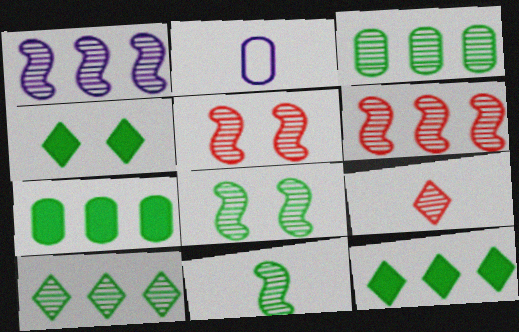[[1, 5, 11], 
[2, 4, 6], 
[2, 5, 12]]